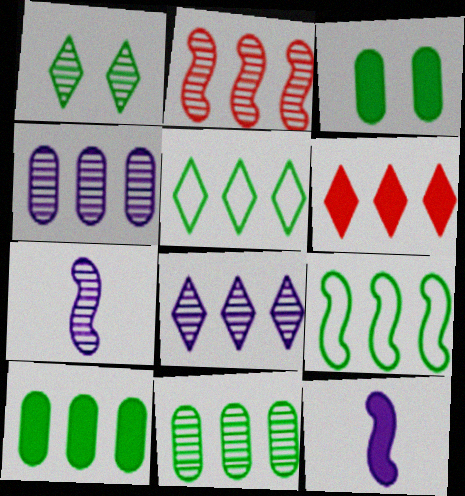[[2, 8, 11], 
[3, 6, 12], 
[4, 6, 9], 
[5, 6, 8]]